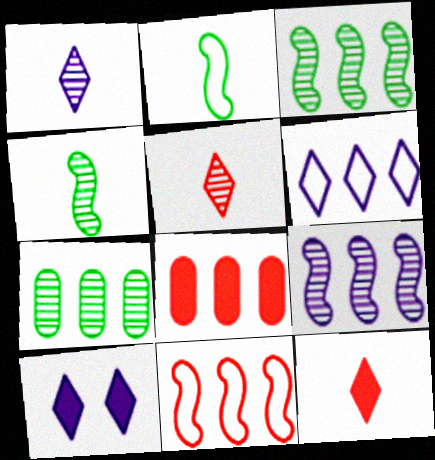[[1, 6, 10], 
[3, 6, 8]]